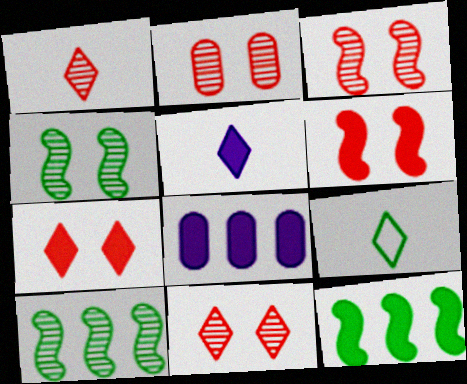[[1, 5, 9], 
[2, 3, 11], 
[3, 8, 9]]